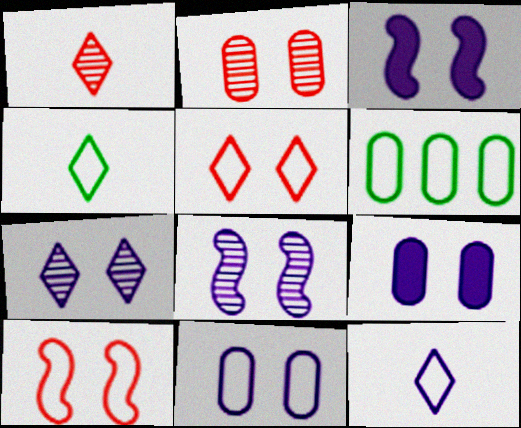[[1, 3, 6], 
[3, 7, 11], 
[6, 10, 12]]